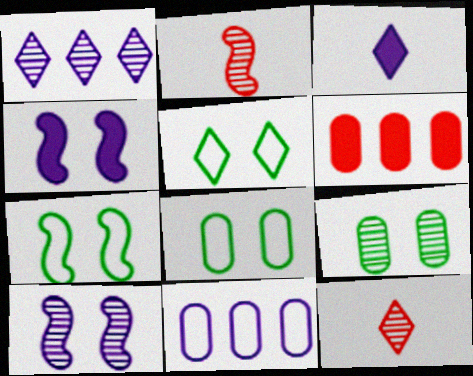[[1, 2, 9], 
[3, 10, 11], 
[5, 7, 8]]